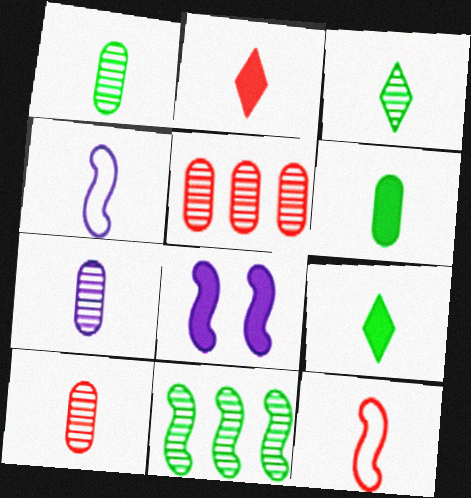[[1, 2, 4], 
[1, 7, 10], 
[2, 10, 12], 
[4, 9, 10], 
[7, 9, 12], 
[8, 11, 12]]